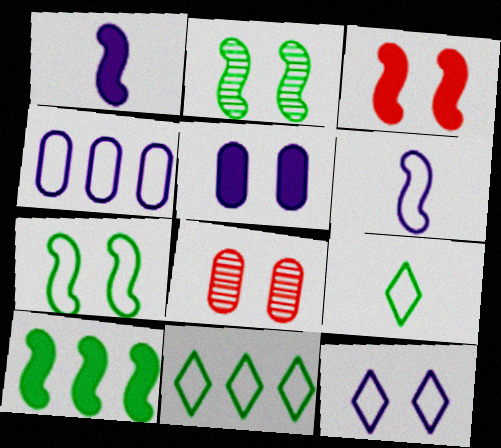[[1, 3, 10], 
[1, 8, 11], 
[4, 6, 12]]